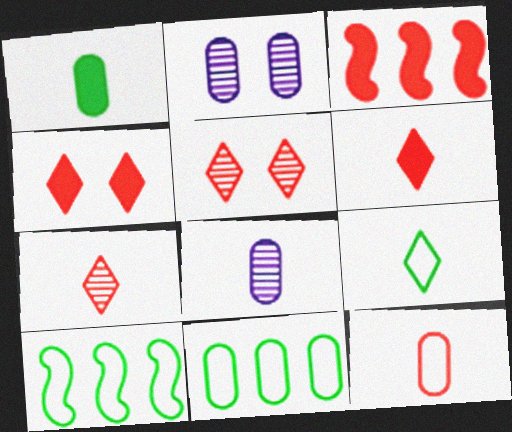[[1, 8, 12], 
[2, 3, 9], 
[2, 6, 10], 
[3, 5, 12], 
[4, 8, 10]]